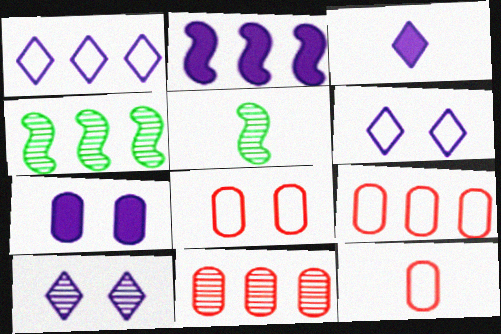[[1, 3, 10], 
[2, 3, 7], 
[3, 4, 8], 
[3, 5, 12], 
[5, 10, 11], 
[8, 9, 12]]